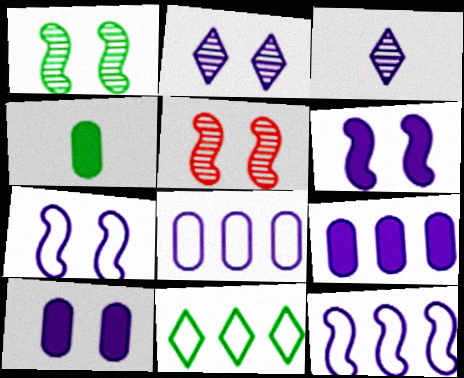[[1, 4, 11], 
[2, 7, 10], 
[3, 6, 8], 
[3, 7, 9], 
[3, 10, 12]]